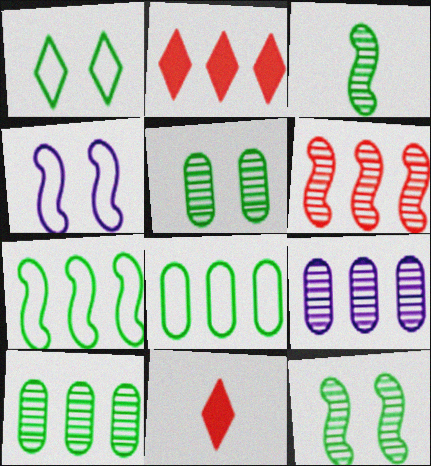[[2, 7, 9], 
[4, 10, 11]]